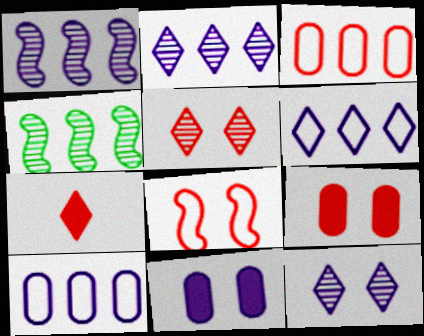[[5, 8, 9]]